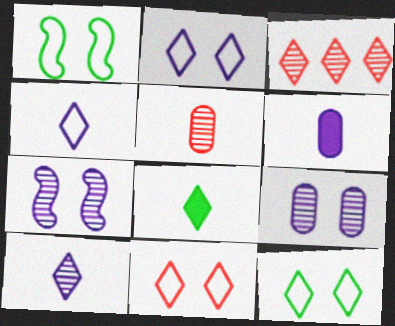[[1, 3, 6], 
[2, 3, 8], 
[2, 11, 12]]